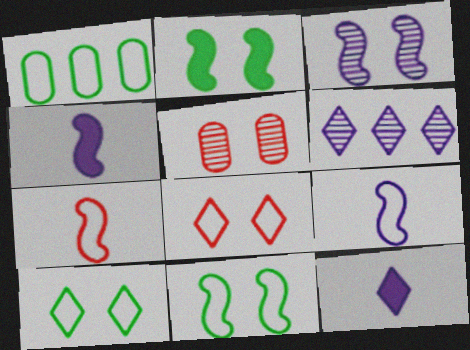[[1, 8, 9]]